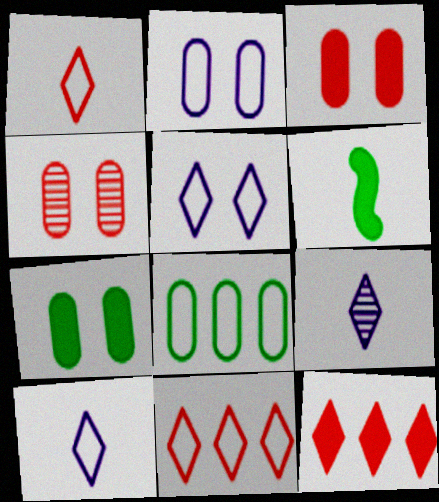[[2, 4, 7]]